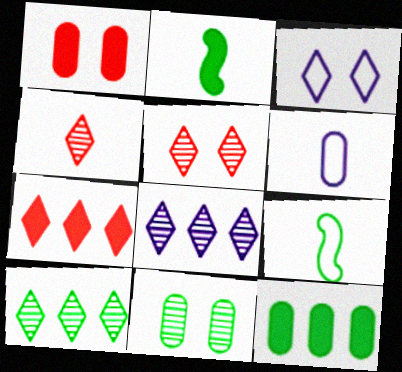[[1, 8, 9], 
[2, 4, 6]]